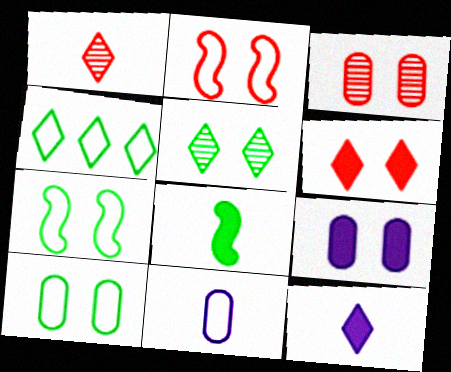[[1, 8, 11], 
[2, 3, 6], 
[2, 4, 11], 
[2, 5, 9], 
[3, 9, 10]]